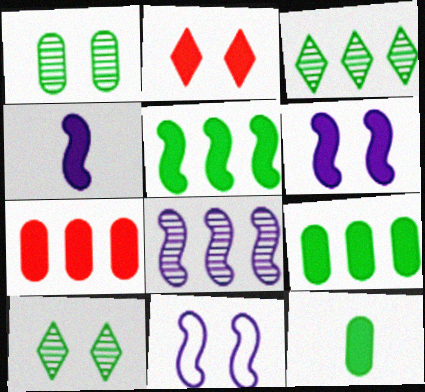[[1, 2, 11], 
[2, 4, 9], 
[4, 8, 11]]